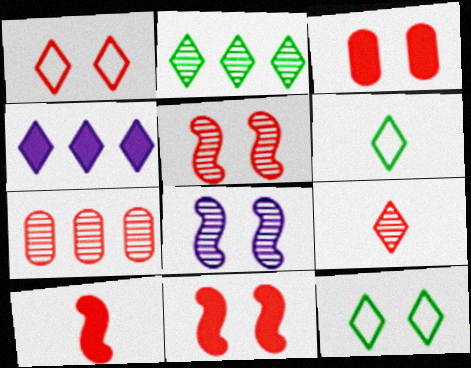[[1, 3, 5], 
[1, 7, 10], 
[3, 8, 12], 
[4, 9, 12], 
[5, 7, 9]]